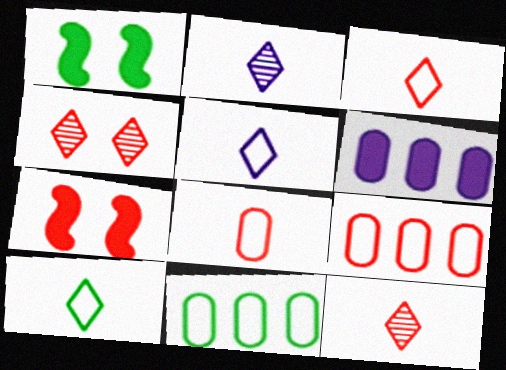[[1, 2, 9], 
[2, 7, 11], 
[3, 5, 10], 
[7, 9, 12]]